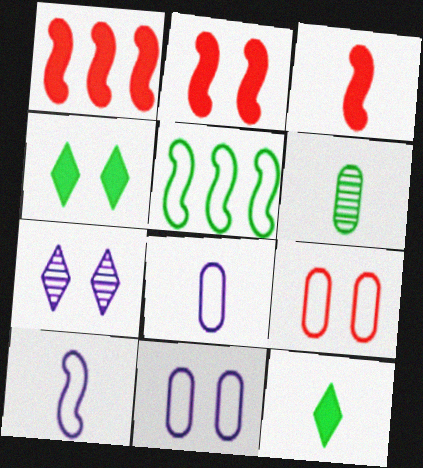[[1, 2, 3], 
[4, 5, 6]]